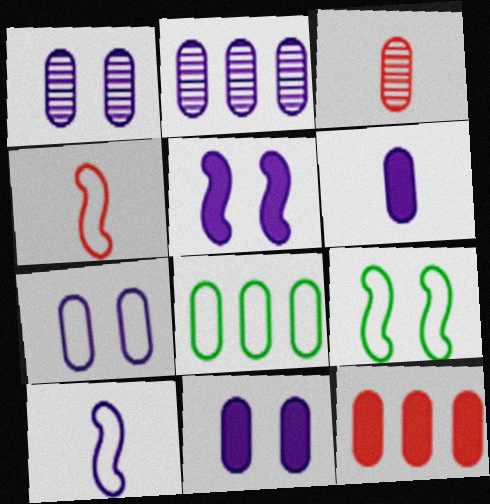[[1, 7, 11], 
[2, 6, 7], 
[2, 8, 12], 
[3, 8, 11]]